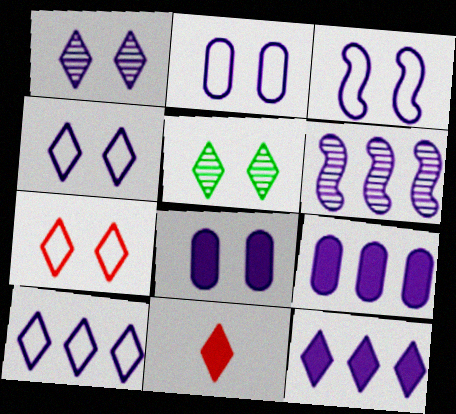[[1, 3, 8], 
[2, 3, 4], 
[5, 10, 11], 
[6, 9, 10]]